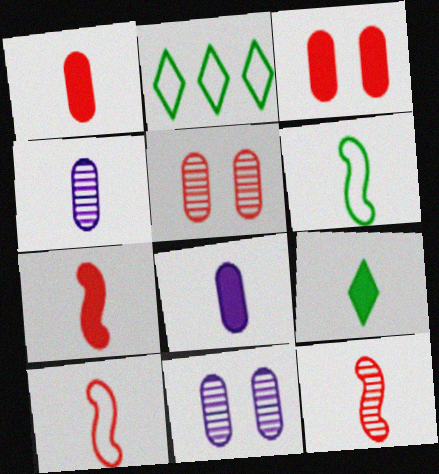[[2, 7, 11], 
[4, 9, 10], 
[7, 8, 9], 
[7, 10, 12]]